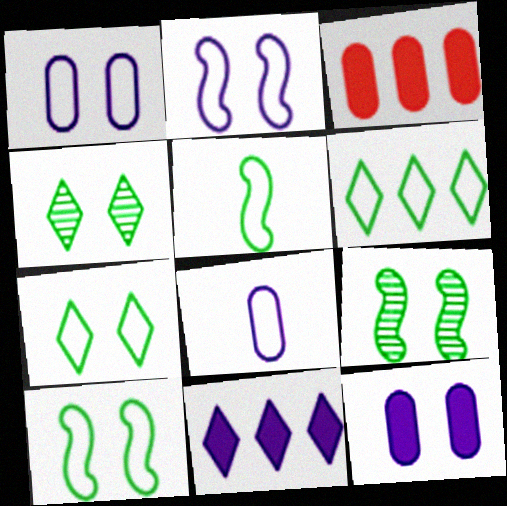[]